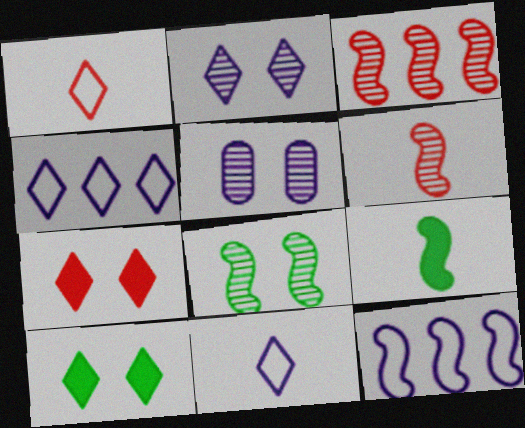[]